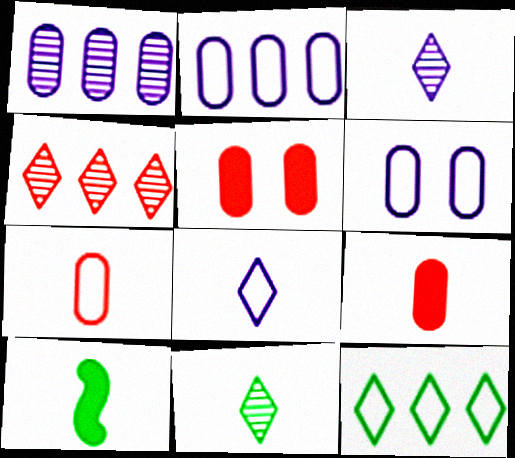[[3, 7, 10], 
[4, 6, 10]]